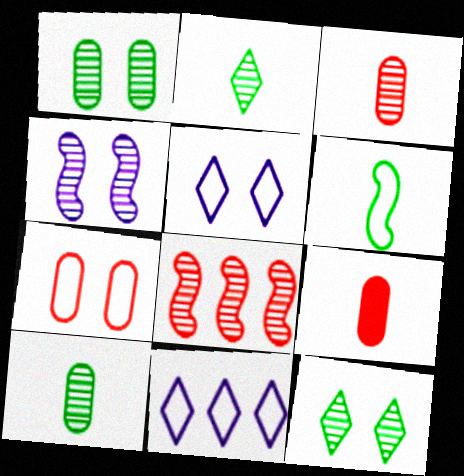[[6, 7, 11]]